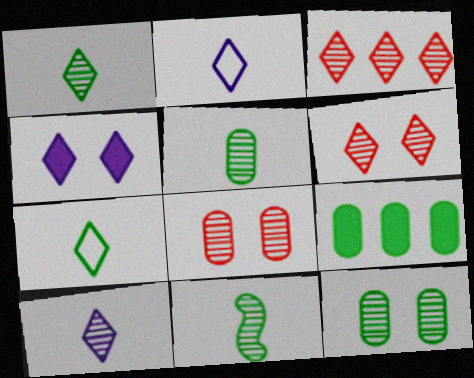[[1, 5, 11], 
[3, 4, 7]]